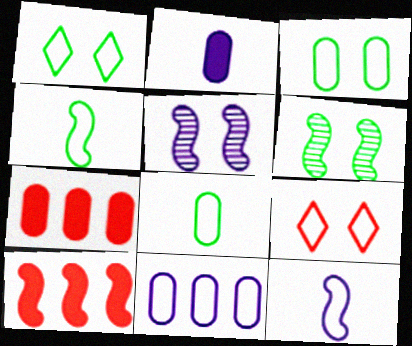[[4, 5, 10], 
[4, 9, 11], 
[6, 10, 12]]